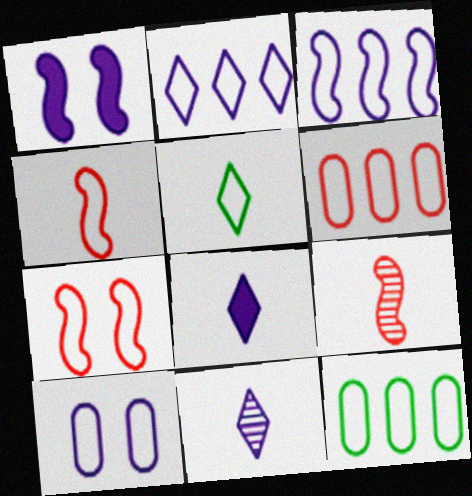[]